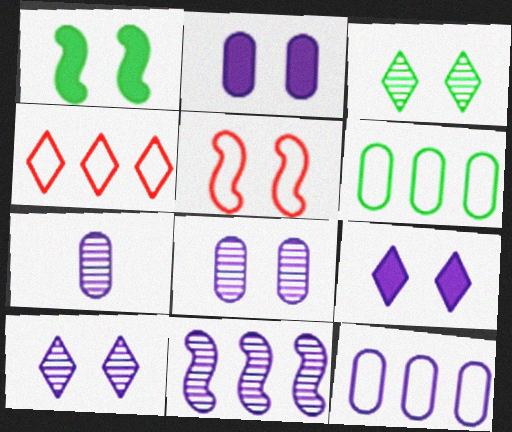[[1, 4, 7], 
[2, 3, 5], 
[2, 7, 12], 
[7, 10, 11]]